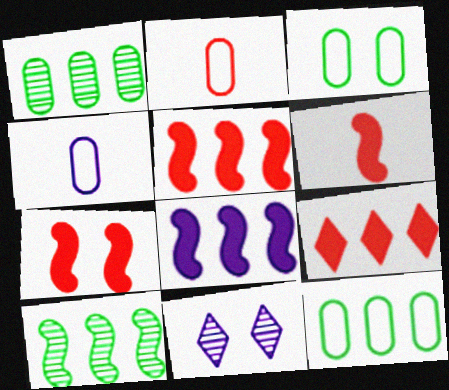[[3, 7, 11], 
[4, 8, 11], 
[5, 6, 7], 
[6, 11, 12]]